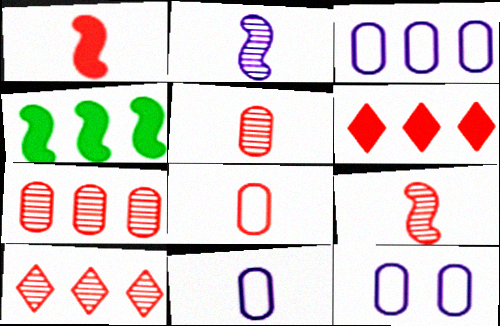[[3, 4, 10], 
[3, 11, 12]]